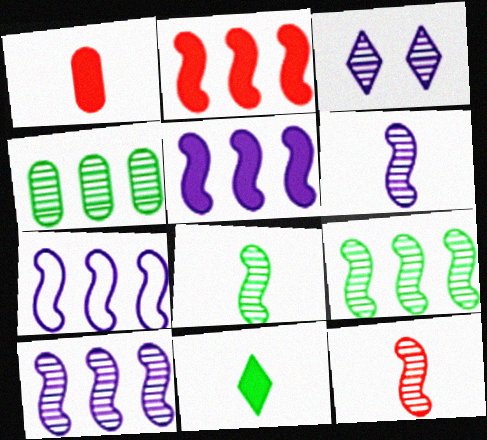[[2, 7, 9], 
[3, 4, 12], 
[5, 7, 10], 
[6, 8, 12]]